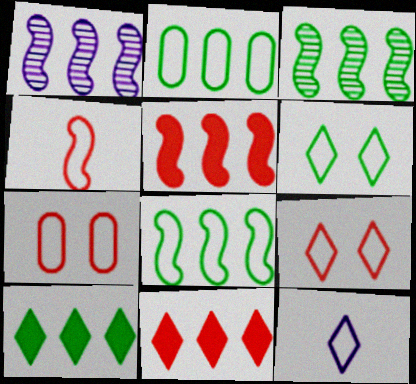[[1, 2, 11], 
[1, 5, 8], 
[2, 3, 10], 
[7, 8, 12]]